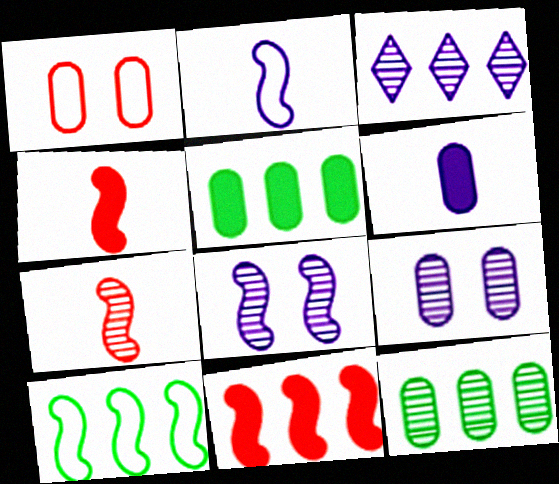[[1, 6, 12], 
[4, 8, 10]]